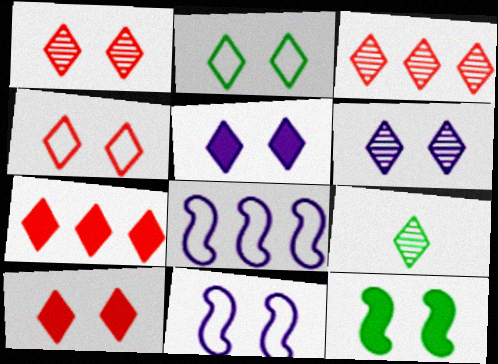[[1, 2, 5], 
[1, 4, 10], 
[2, 6, 10], 
[3, 6, 9]]